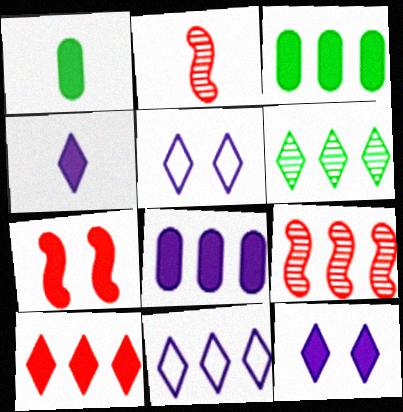[[1, 5, 9], 
[2, 3, 5], 
[3, 4, 7], 
[3, 9, 11], 
[6, 10, 11]]